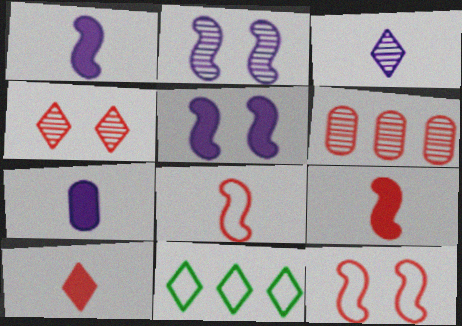[[6, 10, 12]]